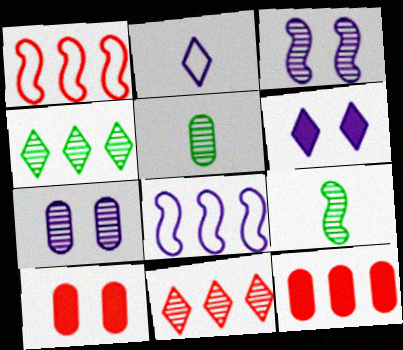[[1, 5, 6], 
[1, 11, 12], 
[3, 5, 11], 
[4, 8, 12], 
[7, 9, 11]]